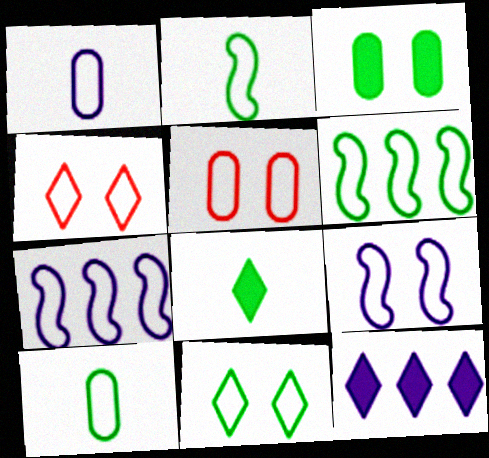[[1, 4, 6], 
[4, 7, 10], 
[5, 9, 11], 
[6, 10, 11]]